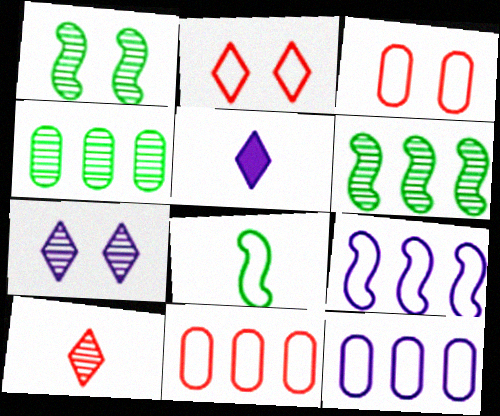[[1, 5, 11], 
[2, 8, 12], 
[3, 5, 6]]